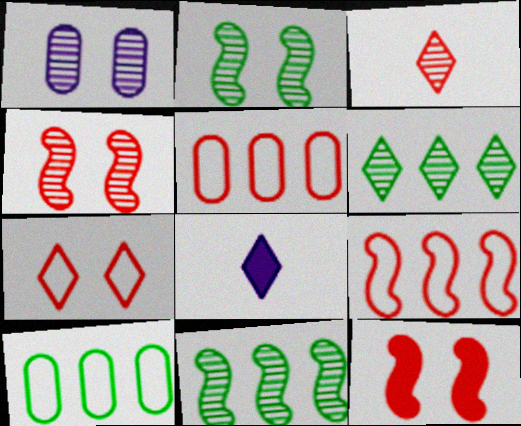[[1, 3, 11], 
[2, 5, 8], 
[3, 5, 12], 
[4, 8, 10], 
[6, 7, 8]]